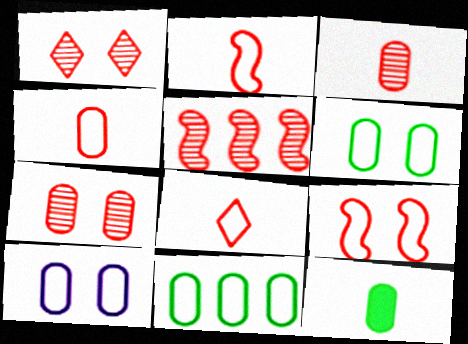[[1, 3, 5], 
[2, 4, 8], 
[4, 10, 11]]